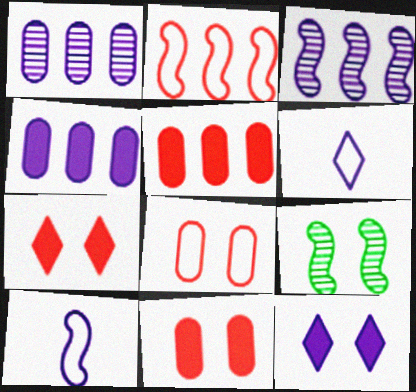[[1, 10, 12], 
[5, 6, 9], 
[8, 9, 12]]